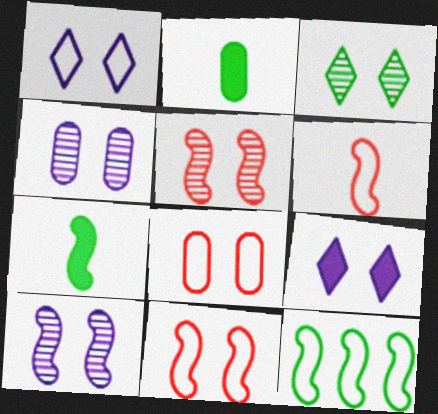[[2, 3, 12], 
[3, 4, 5]]